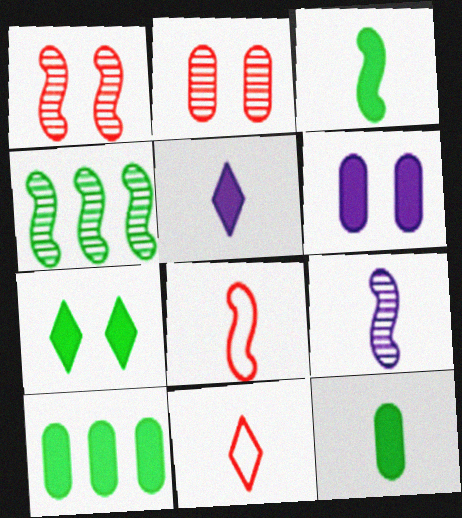[[1, 4, 9], 
[3, 7, 10], 
[3, 8, 9], 
[4, 6, 11], 
[9, 11, 12]]